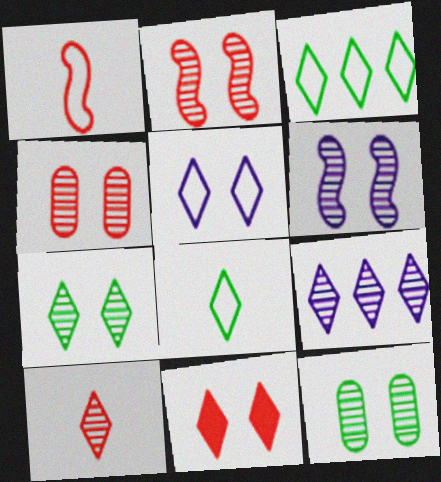[[4, 6, 7], 
[5, 7, 11], 
[7, 9, 10], 
[8, 9, 11]]